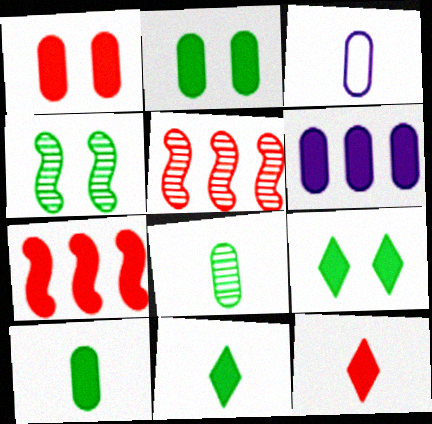[[1, 6, 10], 
[1, 7, 12], 
[3, 5, 9]]